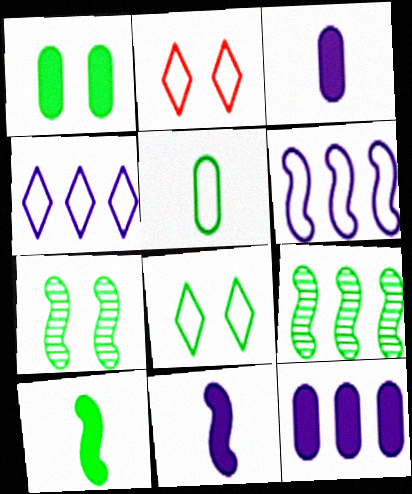[[1, 7, 8], 
[2, 3, 9], 
[2, 5, 6]]